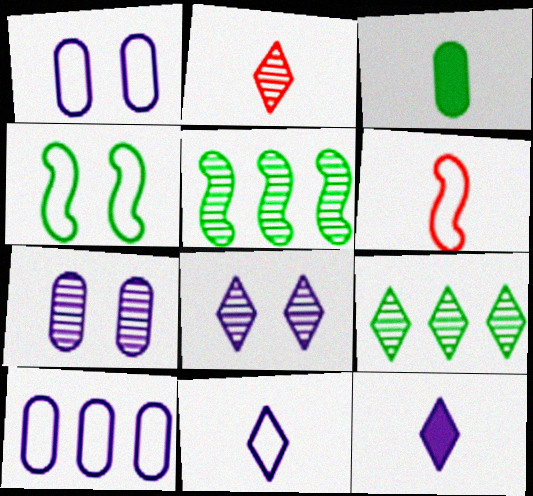[[2, 5, 7], 
[2, 8, 9], 
[3, 4, 9]]